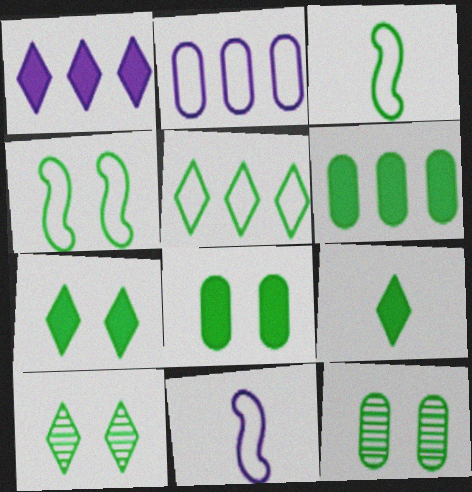[[3, 6, 10], 
[4, 7, 12], 
[4, 8, 10], 
[5, 9, 10]]